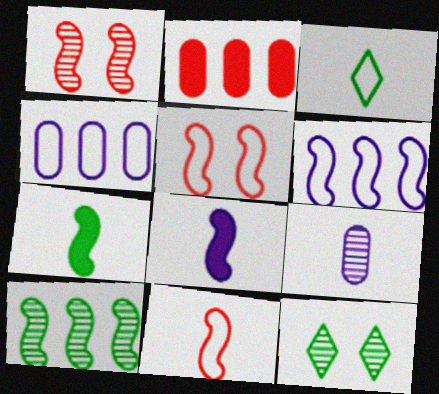[[1, 6, 7], 
[3, 4, 5], 
[5, 8, 10]]